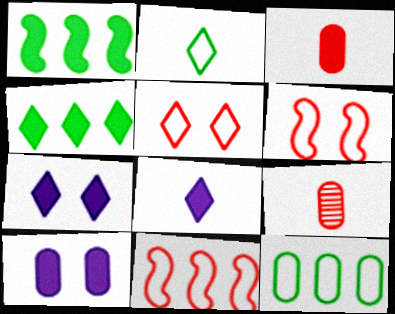[[1, 3, 7], 
[9, 10, 12]]